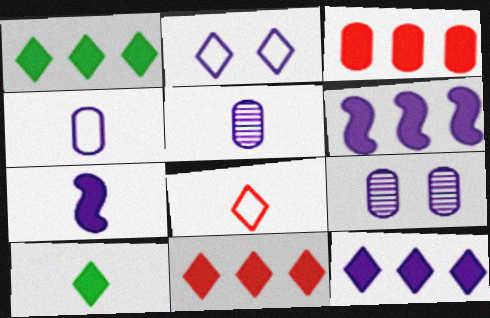[[1, 3, 6], 
[1, 11, 12], 
[2, 5, 6]]